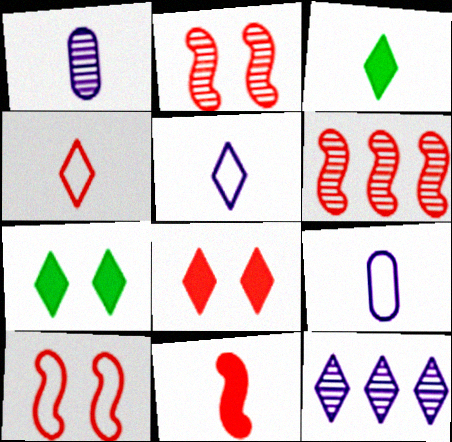[[4, 7, 12], 
[6, 7, 9], 
[6, 10, 11]]